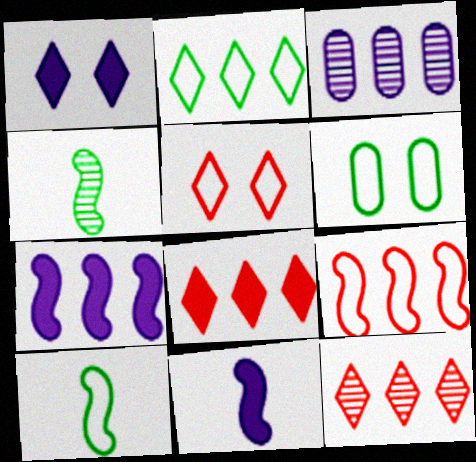[[2, 6, 10], 
[6, 11, 12]]